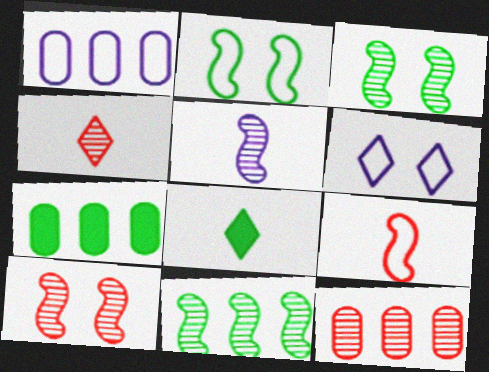[[1, 7, 12], 
[1, 8, 10], 
[4, 10, 12], 
[5, 10, 11]]